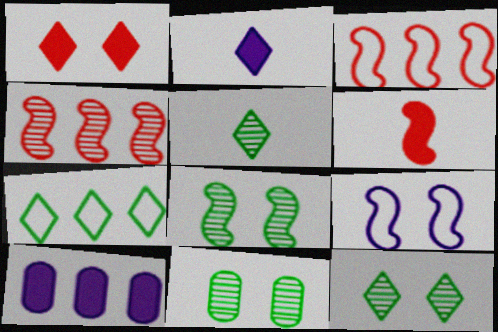[[1, 9, 11], 
[2, 3, 11], 
[4, 7, 10], 
[8, 11, 12]]